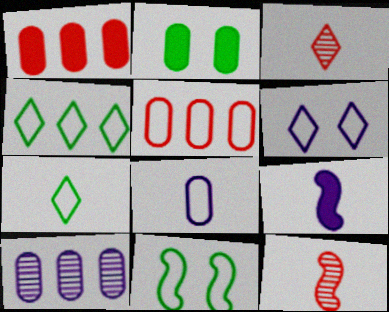[[6, 9, 10]]